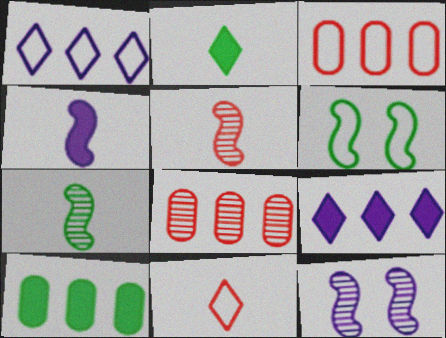[[2, 3, 12], 
[10, 11, 12]]